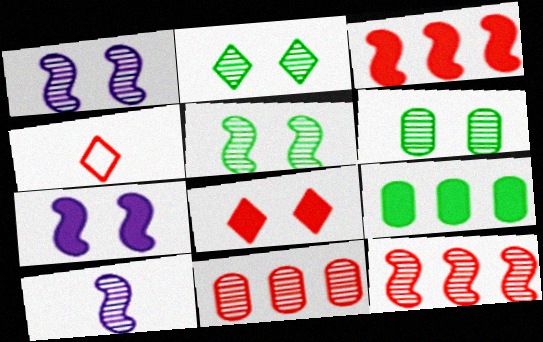[[1, 4, 9], 
[2, 5, 6], 
[2, 10, 11], 
[5, 10, 12]]